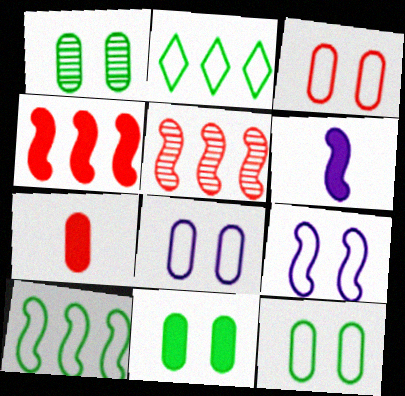[[1, 11, 12], 
[3, 8, 12]]